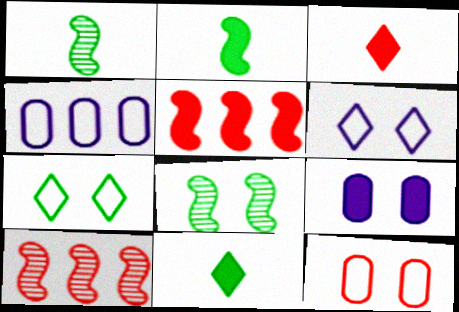[[3, 4, 8], 
[3, 10, 12], 
[5, 9, 11]]